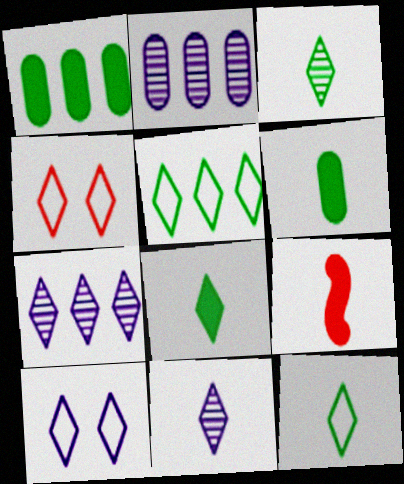[[3, 8, 12], 
[4, 7, 8]]